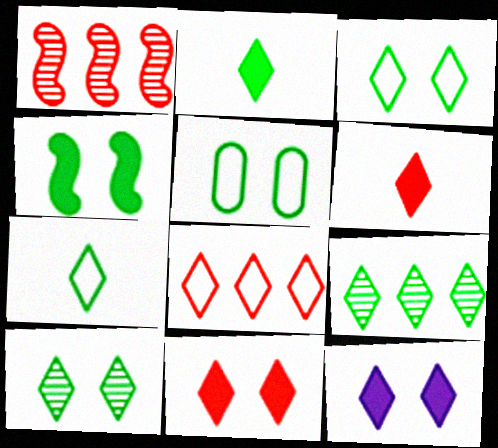[[2, 3, 9], 
[4, 5, 10]]